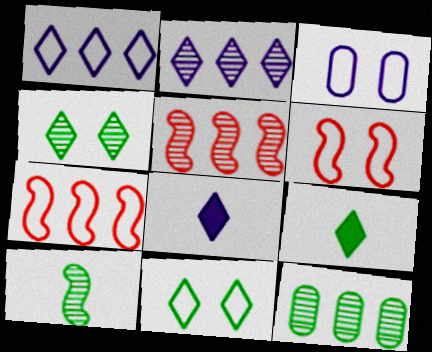[[2, 5, 12], 
[3, 5, 9], 
[3, 6, 11], 
[4, 10, 12], 
[6, 8, 12]]